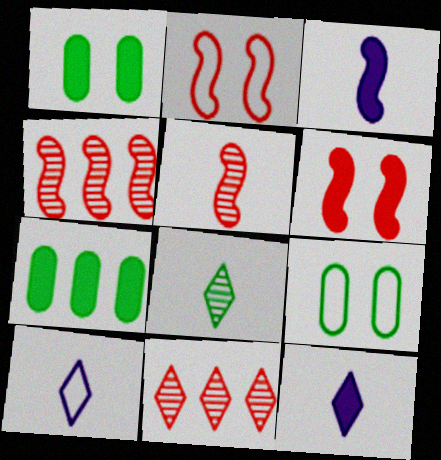[[1, 4, 10], 
[3, 9, 11], 
[4, 9, 12], 
[6, 7, 12]]